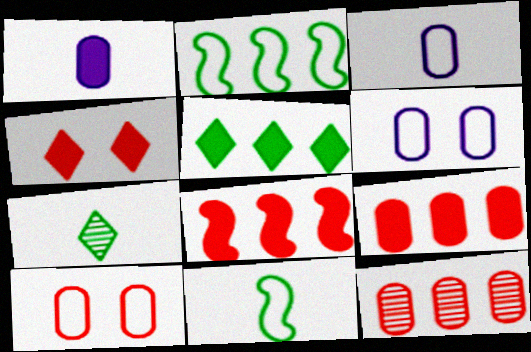[[6, 7, 8]]